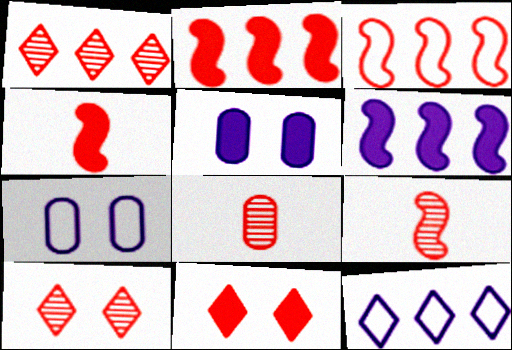[[3, 8, 11]]